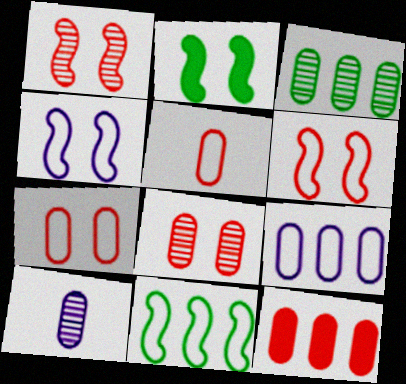[[1, 2, 4], 
[3, 8, 10], 
[3, 9, 12], 
[5, 8, 12]]